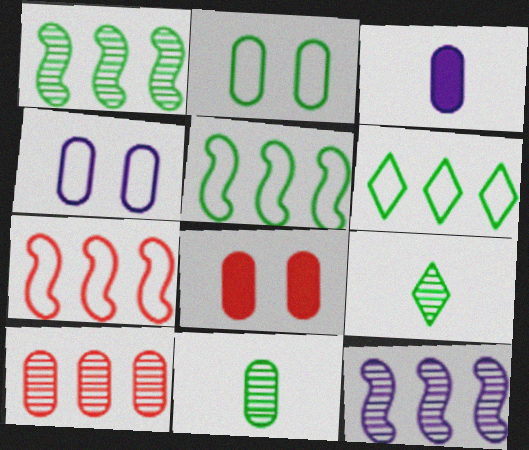[[2, 3, 10]]